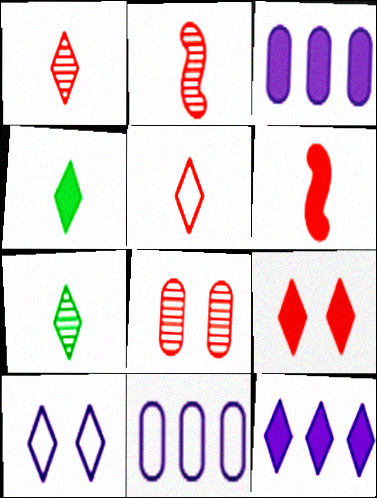[[4, 9, 12]]